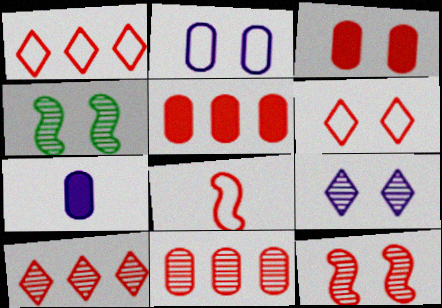[[1, 4, 7], 
[3, 6, 12], 
[3, 8, 10]]